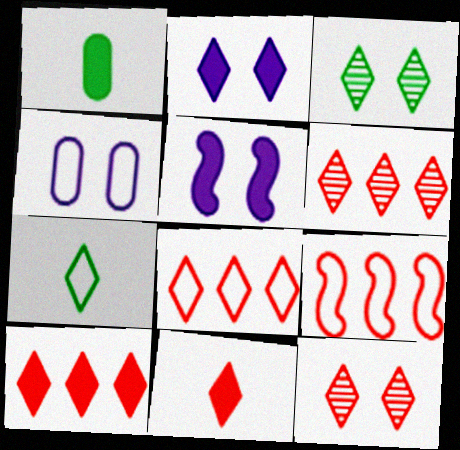[[1, 5, 10], 
[2, 6, 7], 
[4, 7, 9], 
[6, 8, 10], 
[8, 11, 12]]